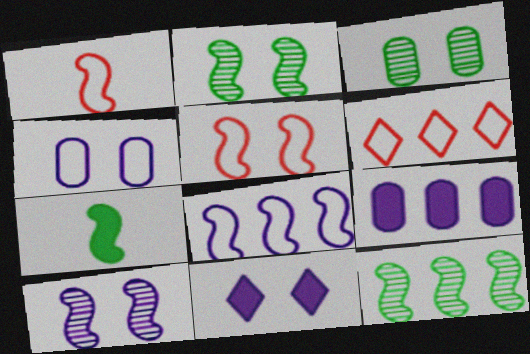[[3, 5, 11], 
[4, 10, 11], 
[6, 9, 12]]